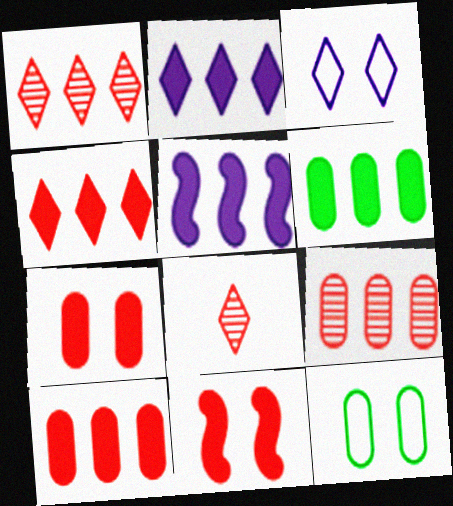[[4, 5, 6], 
[5, 8, 12]]